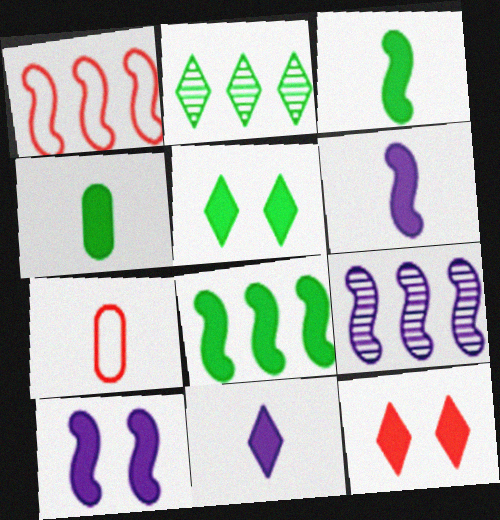[[1, 8, 9], 
[2, 7, 10], 
[4, 5, 8], 
[5, 7, 9]]